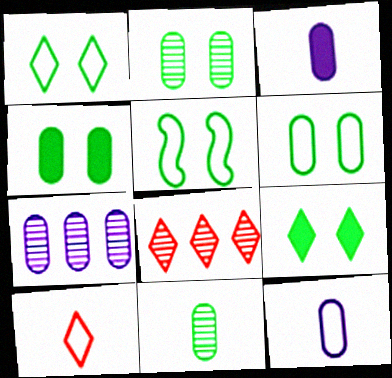[[1, 5, 6], 
[2, 4, 6], 
[2, 5, 9], 
[3, 5, 8]]